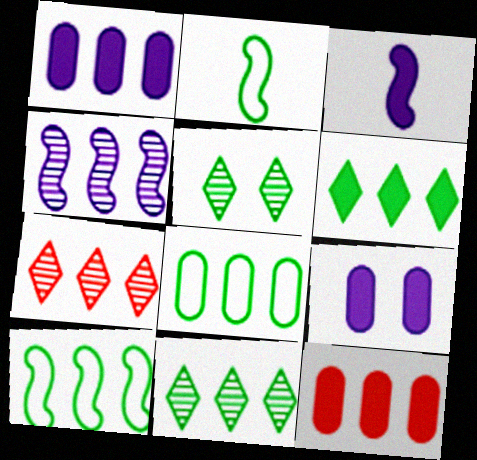[[1, 7, 10], 
[2, 7, 9]]